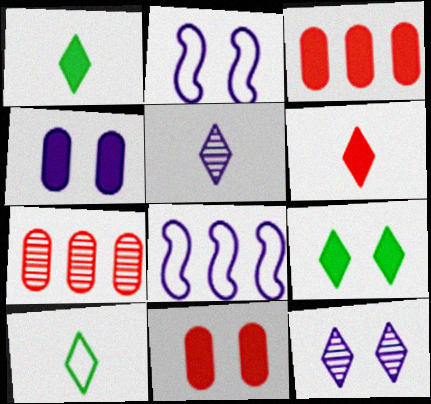[[1, 2, 7], 
[2, 4, 12], 
[4, 5, 8], 
[5, 6, 10]]